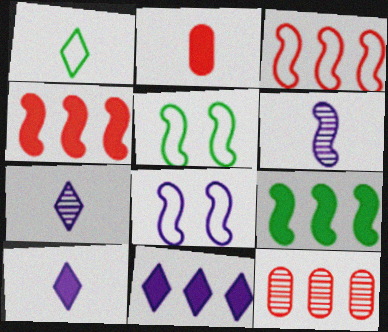[[1, 2, 6], 
[4, 5, 6], 
[5, 10, 12]]